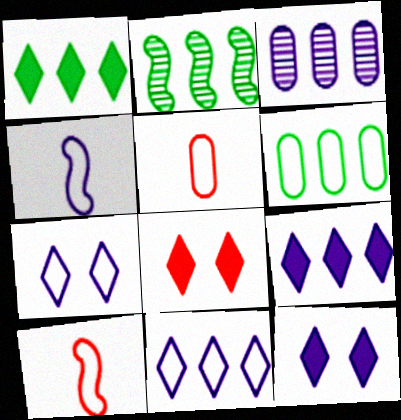[[1, 2, 6], 
[2, 5, 12], 
[3, 4, 12], 
[6, 7, 10]]